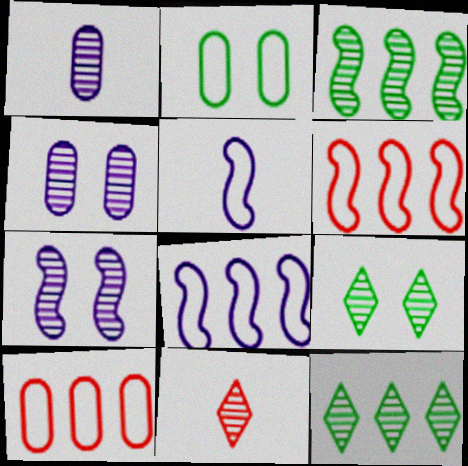[[3, 4, 11]]